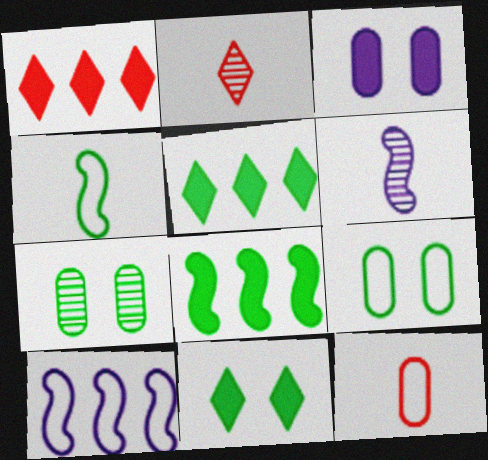[[1, 6, 9], 
[4, 5, 7]]